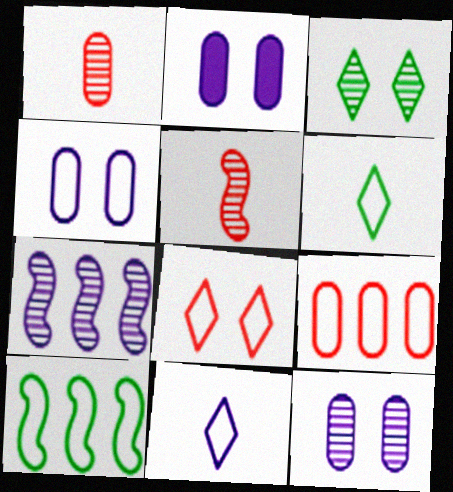[[1, 3, 7], 
[2, 4, 12], 
[2, 7, 11]]